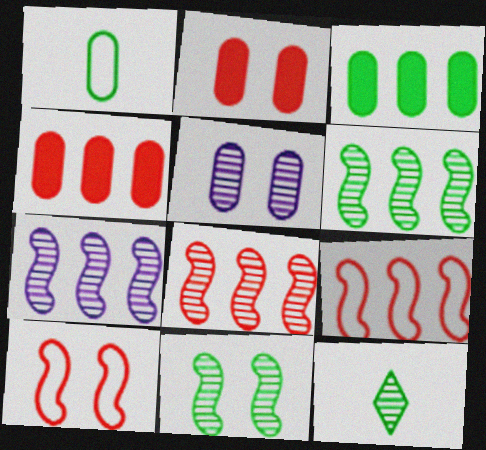[[1, 4, 5], 
[5, 8, 12], 
[6, 7, 8]]